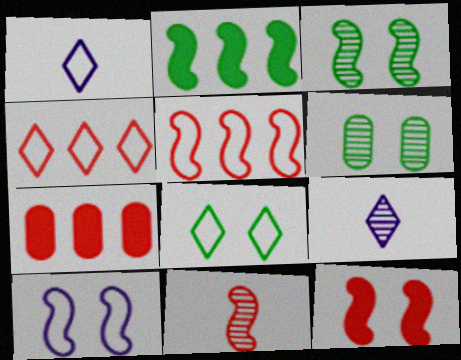[[1, 3, 7], 
[1, 4, 8], 
[2, 10, 11], 
[3, 10, 12], 
[5, 11, 12]]